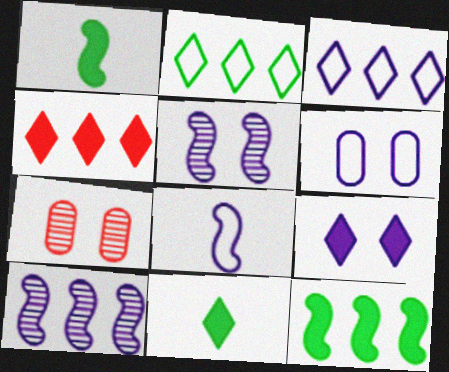[[1, 3, 7], 
[3, 6, 8], 
[4, 9, 11], 
[5, 6, 9]]